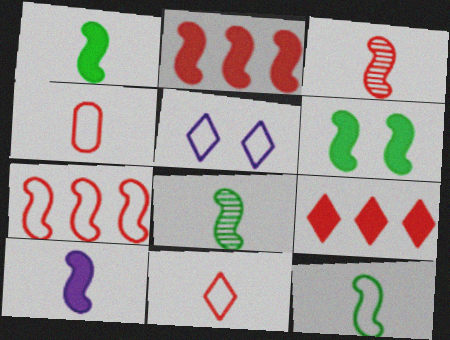[[1, 8, 12], 
[2, 6, 10], 
[3, 10, 12]]